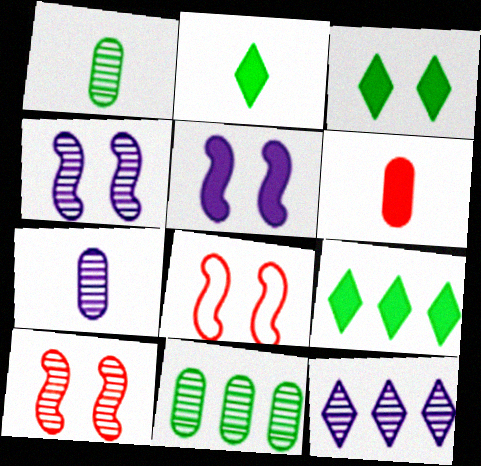[[1, 10, 12], 
[2, 3, 9], 
[4, 7, 12], 
[5, 6, 9], 
[7, 8, 9]]